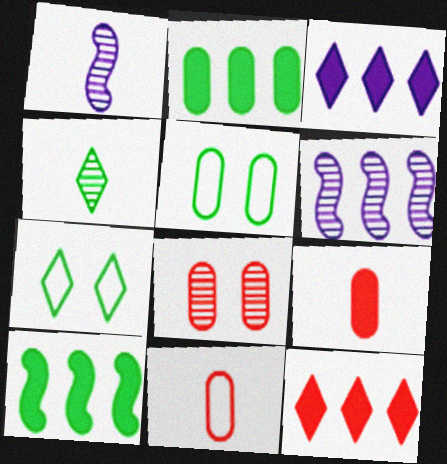[[1, 5, 12], 
[4, 5, 10], 
[4, 6, 8], 
[6, 7, 9]]